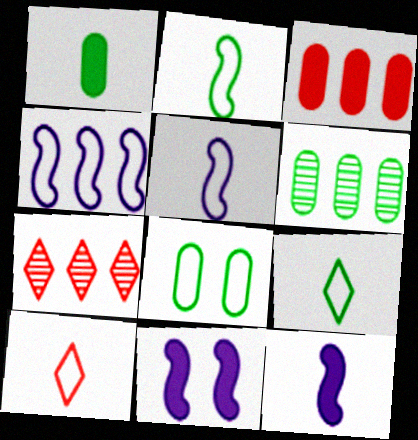[[1, 6, 8], 
[4, 8, 10], 
[6, 10, 11], 
[7, 8, 12]]